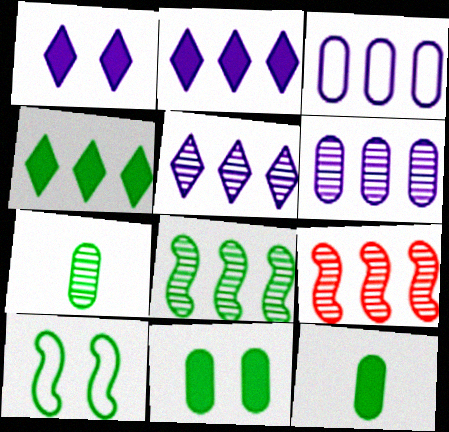[[3, 4, 9], 
[4, 7, 10]]